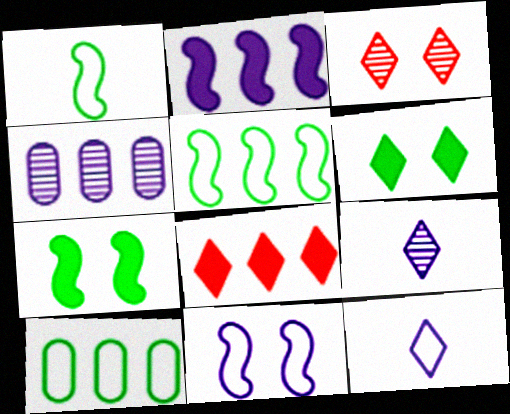[[4, 5, 8]]